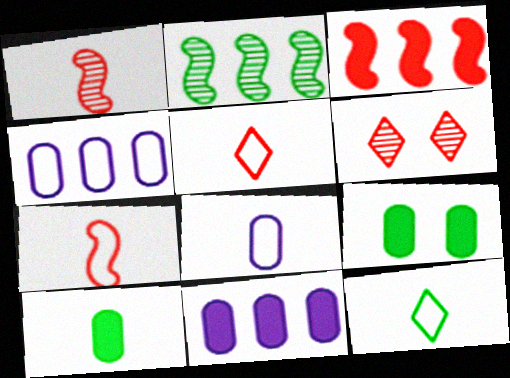[[2, 9, 12], 
[7, 8, 12]]